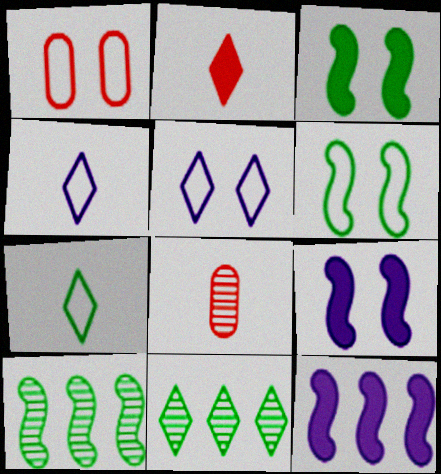[[1, 5, 6], 
[2, 5, 11]]